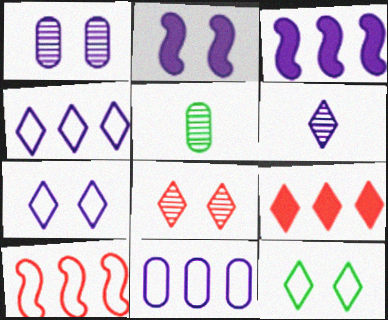[[1, 2, 7], 
[2, 6, 11], 
[6, 9, 12]]